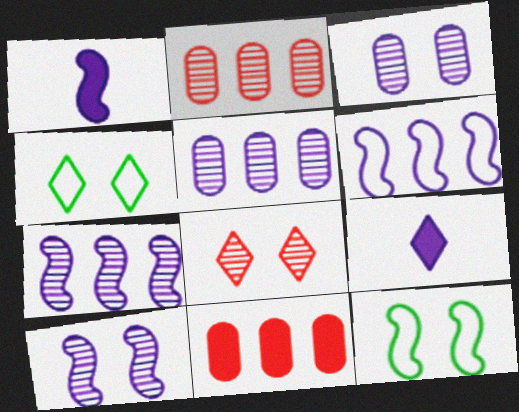[[1, 2, 4], 
[1, 6, 10], 
[2, 9, 12], 
[3, 6, 9]]